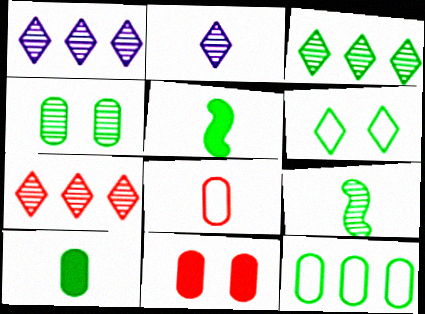[[1, 3, 7], 
[2, 5, 8], 
[3, 4, 9], 
[4, 10, 12]]